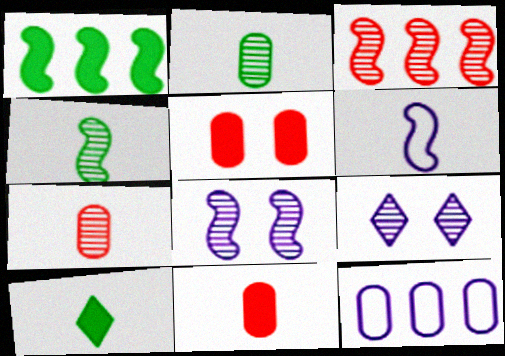[[2, 3, 9], 
[2, 5, 12], 
[3, 4, 8], 
[6, 7, 10]]